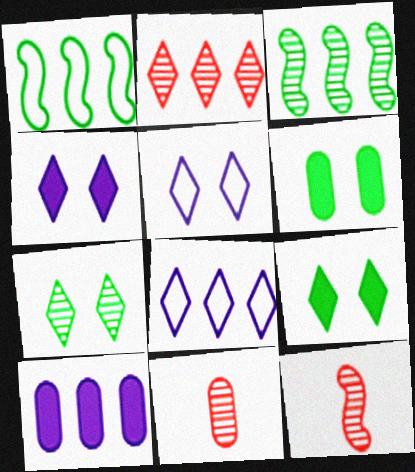[[1, 2, 10], 
[1, 4, 11], 
[6, 8, 12]]